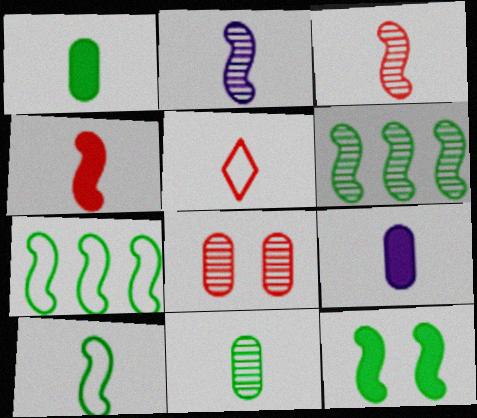[[1, 2, 5], 
[2, 4, 10], 
[6, 10, 12]]